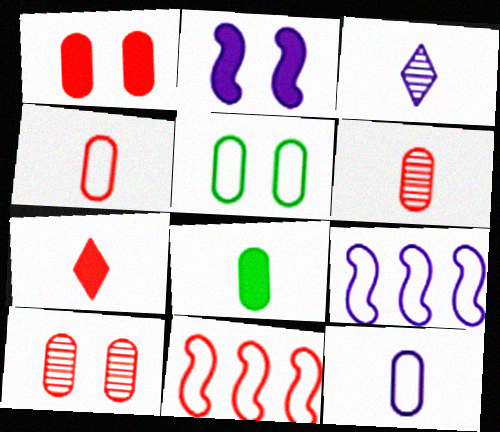[[6, 8, 12], 
[7, 10, 11]]